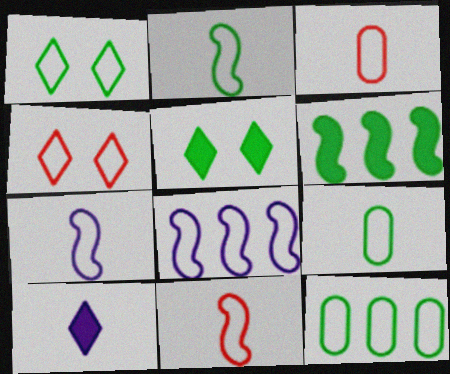[[1, 2, 12], 
[1, 3, 8], 
[2, 7, 11], 
[4, 7, 12], 
[4, 8, 9]]